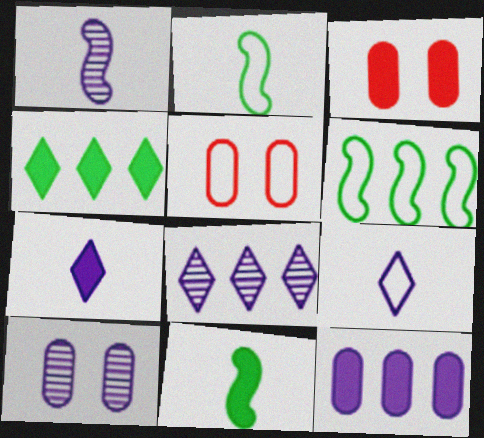[[1, 4, 5], 
[1, 8, 10], 
[2, 3, 8], 
[5, 6, 9], 
[5, 8, 11]]